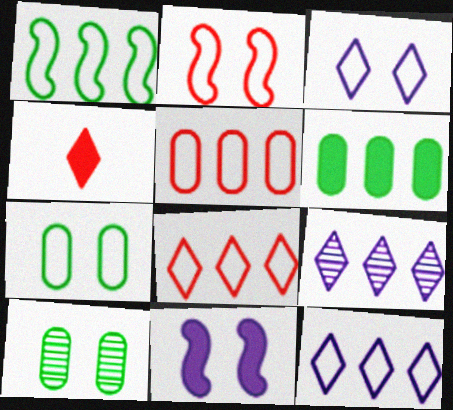[[1, 5, 12], 
[2, 3, 7], 
[4, 6, 11]]